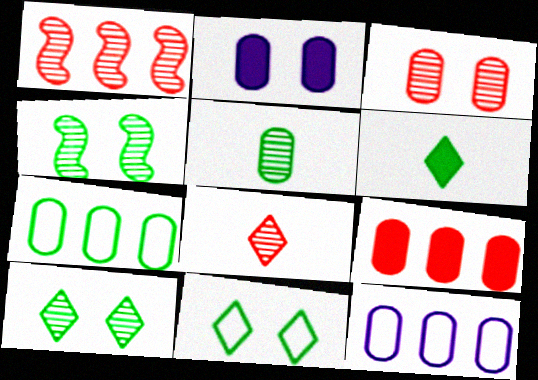[[1, 3, 8], 
[4, 6, 7]]